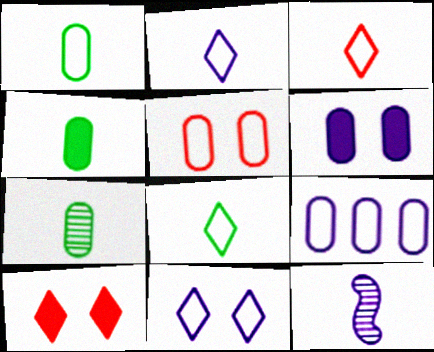[[1, 4, 7], 
[1, 5, 9], 
[2, 3, 8], 
[3, 4, 12]]